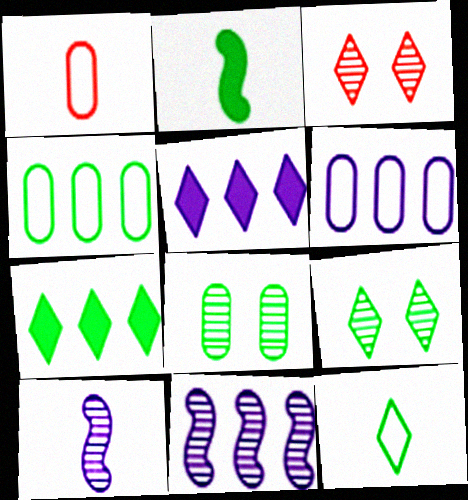[[2, 3, 6], 
[2, 4, 9], 
[3, 5, 12], 
[5, 6, 11], 
[7, 9, 12]]